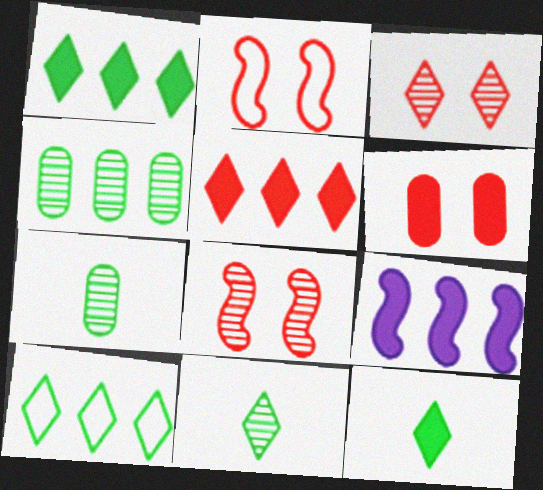[[2, 3, 6], 
[6, 9, 12]]